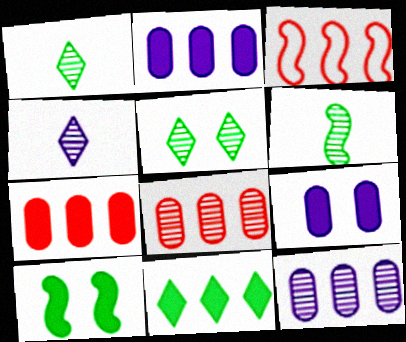[[1, 3, 9], 
[3, 11, 12]]